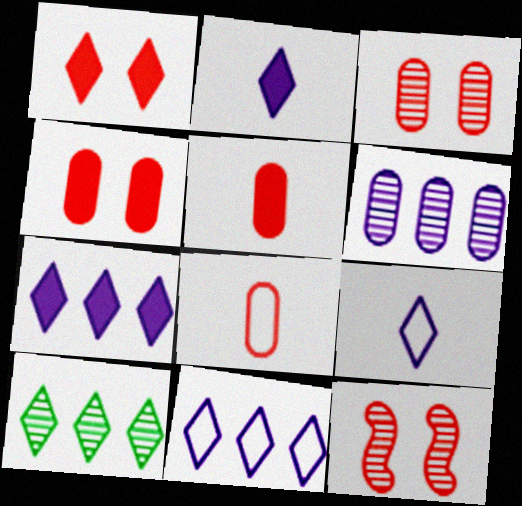[[1, 9, 10]]